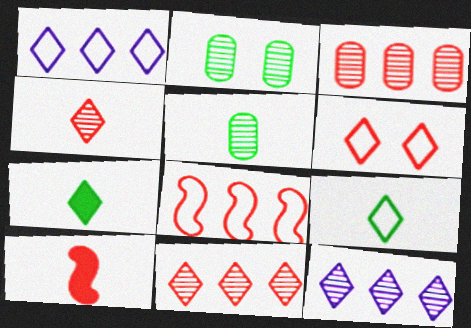[[1, 2, 10], 
[1, 6, 9], 
[3, 6, 10], 
[6, 7, 12]]